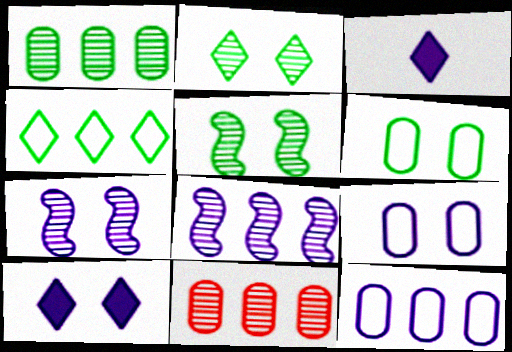[[3, 7, 12], 
[3, 8, 9], 
[7, 9, 10]]